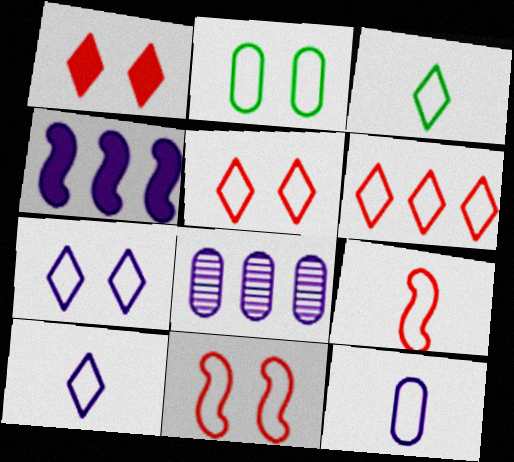[[2, 7, 11], 
[3, 6, 7], 
[3, 9, 12]]